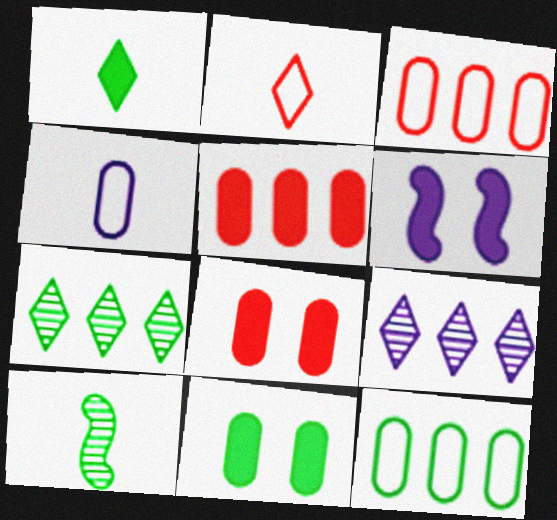[[1, 5, 6], 
[4, 6, 9]]